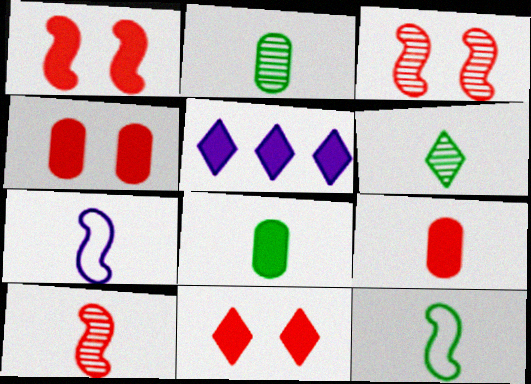[[1, 4, 11], 
[1, 5, 8], 
[6, 7, 9], 
[6, 8, 12]]